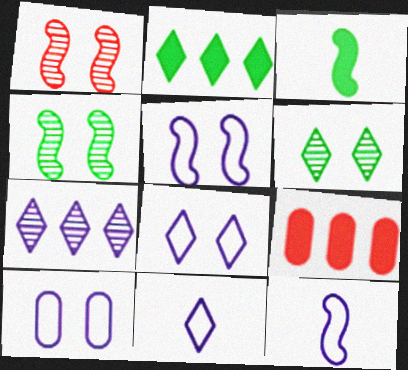[[4, 9, 11], 
[5, 8, 10], 
[6, 9, 12]]